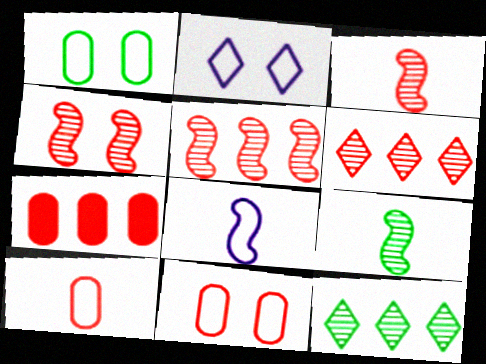[[2, 7, 9], 
[3, 4, 5]]